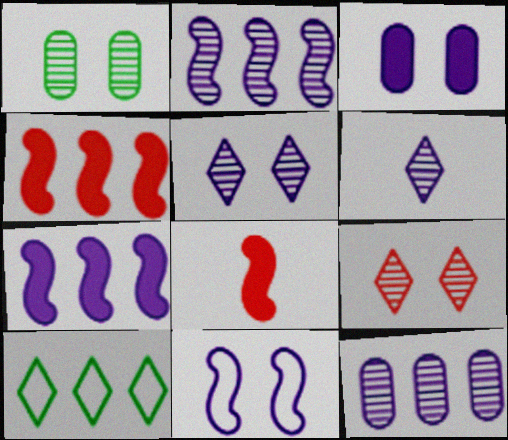[[3, 5, 11], 
[4, 10, 12]]